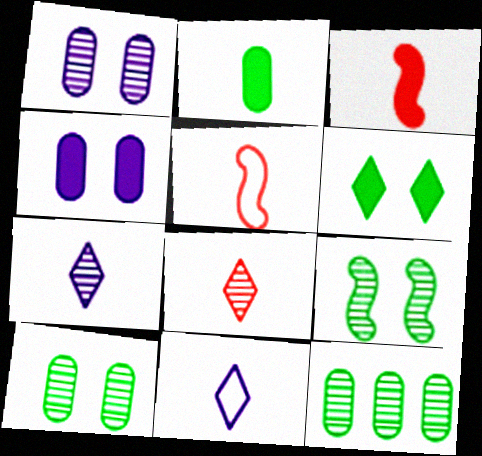[[2, 5, 7]]